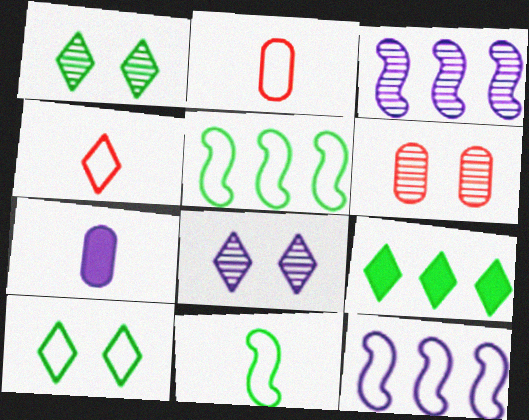[[2, 10, 12], 
[4, 8, 9], 
[7, 8, 12]]